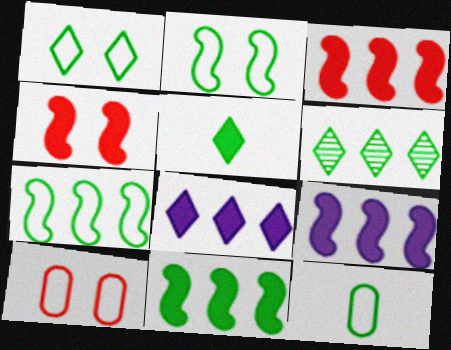[[1, 5, 6], 
[1, 7, 12], 
[3, 9, 11]]